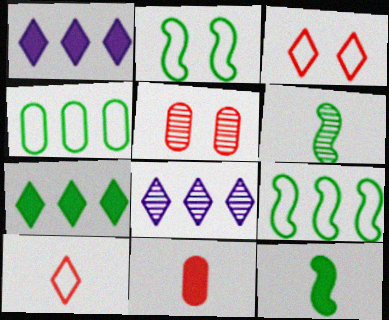[[2, 8, 11], 
[5, 6, 8]]